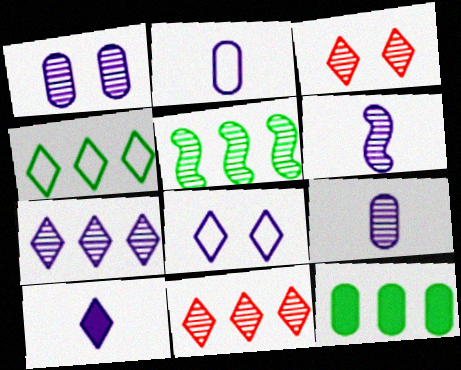[[1, 6, 7], 
[2, 6, 10], 
[3, 4, 10], 
[3, 5, 9], 
[4, 5, 12], 
[7, 8, 10]]